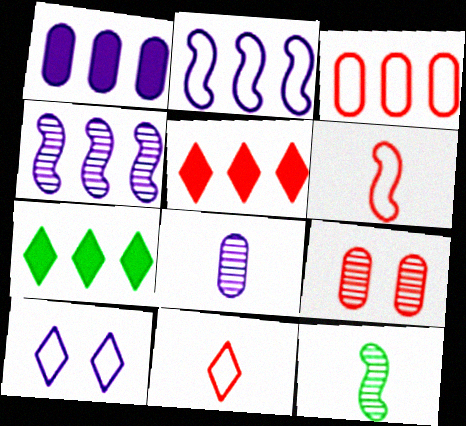[[3, 4, 7], 
[5, 6, 9]]